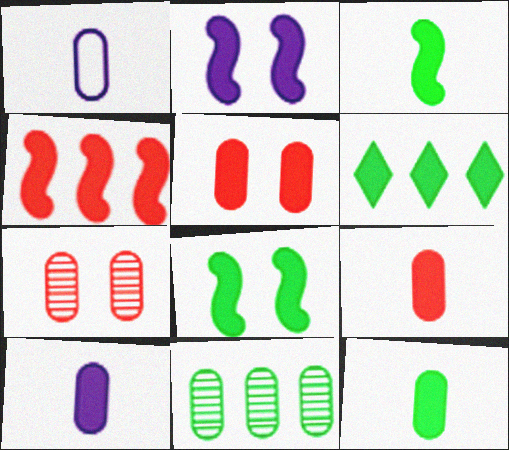[[1, 5, 11], 
[2, 3, 4], 
[2, 6, 9], 
[6, 8, 12], 
[9, 10, 12]]